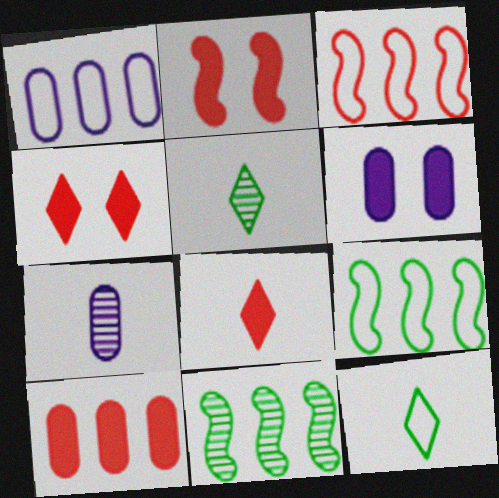[[1, 2, 5], 
[1, 6, 7], 
[2, 8, 10], 
[3, 5, 6], 
[4, 7, 9]]